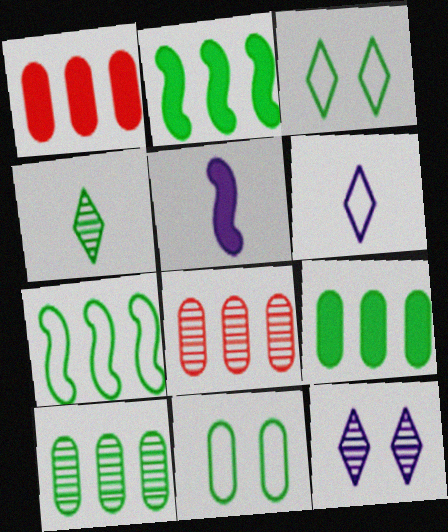[[2, 4, 11], 
[3, 5, 8]]